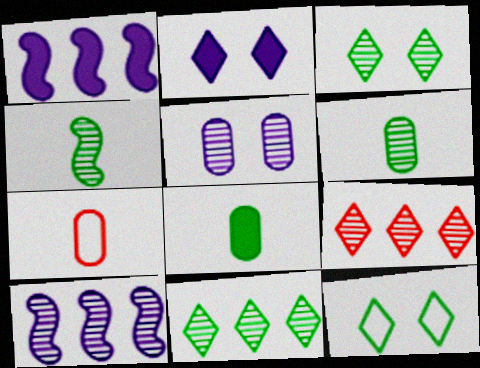[[1, 3, 7], 
[4, 5, 9]]